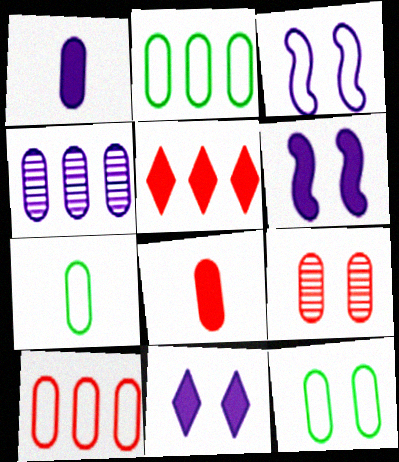[[1, 2, 9], 
[2, 7, 12], 
[4, 8, 12], 
[8, 9, 10]]